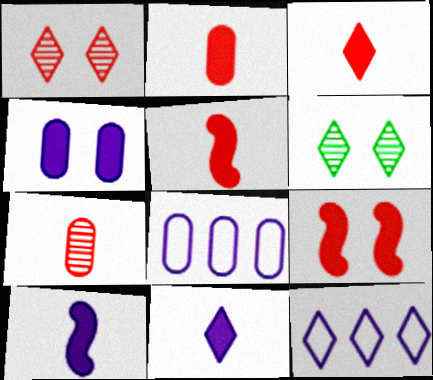[[2, 3, 5], 
[3, 6, 12], 
[5, 6, 8]]